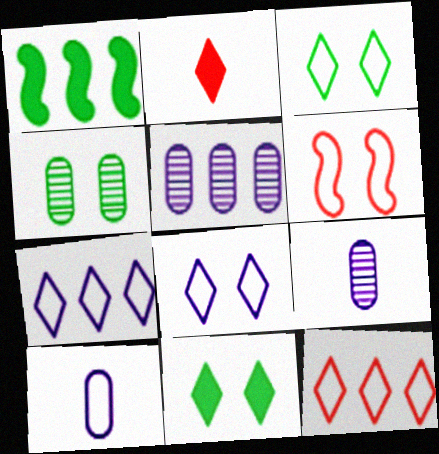[[1, 5, 12]]